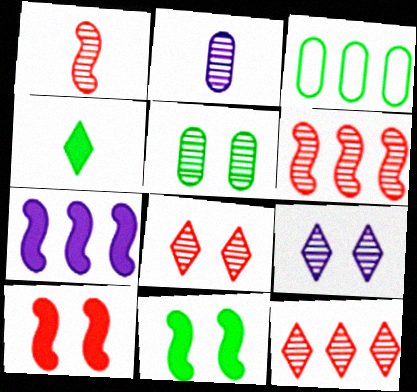[[3, 7, 12]]